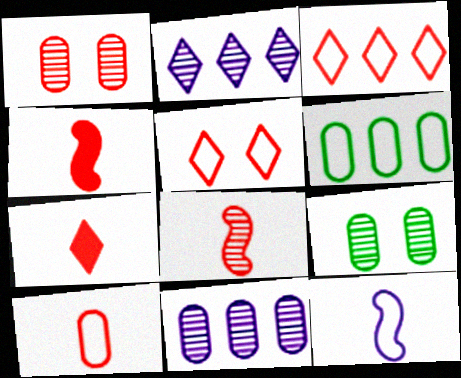[[1, 3, 4], 
[2, 8, 9], 
[5, 6, 12], 
[7, 8, 10]]